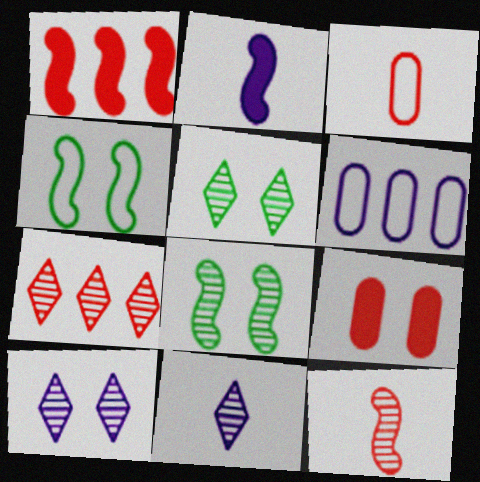[[2, 6, 10], 
[4, 9, 10], 
[5, 7, 11]]